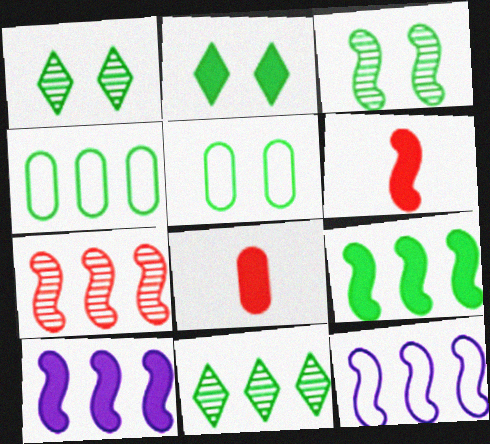[[1, 8, 12], 
[2, 3, 5], 
[2, 8, 10], 
[3, 6, 12], 
[4, 9, 11], 
[7, 9, 12]]